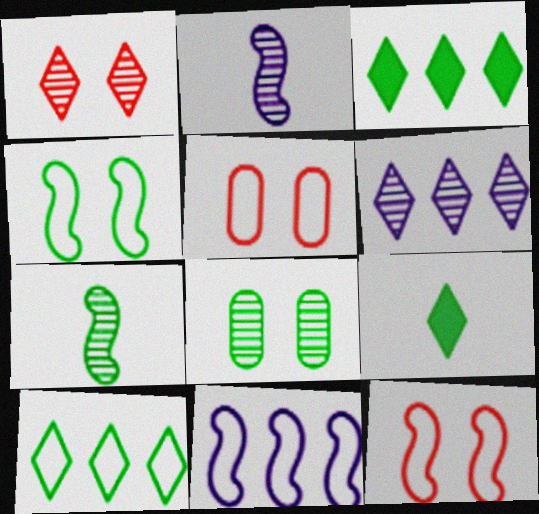[[2, 3, 5]]